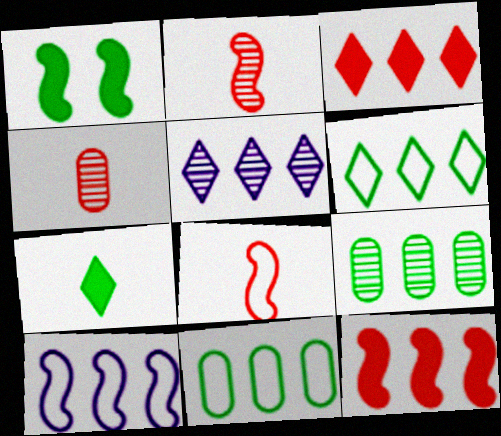[[1, 2, 10], 
[3, 5, 6], 
[3, 9, 10], 
[5, 11, 12]]